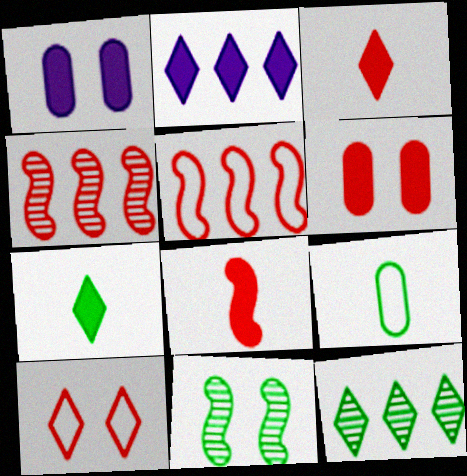[[1, 10, 11]]